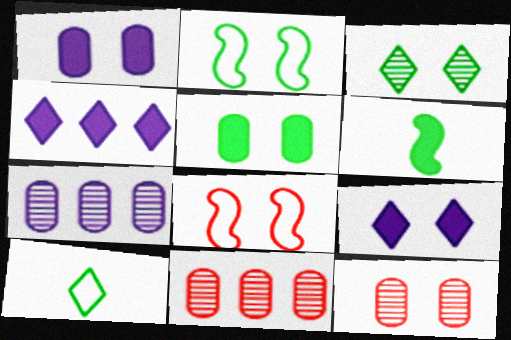[[1, 3, 8], 
[2, 3, 5], 
[2, 9, 12]]